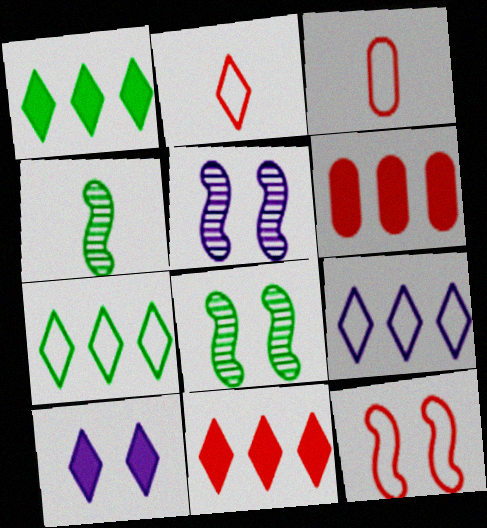[[1, 3, 5]]